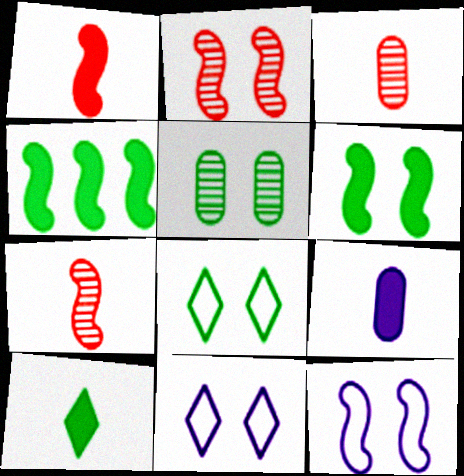[[1, 9, 10], 
[2, 6, 12], 
[3, 4, 11], 
[4, 7, 12], 
[5, 6, 8]]